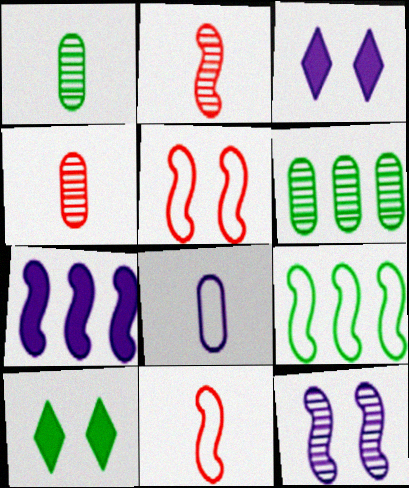[[1, 9, 10], 
[3, 4, 9], 
[3, 6, 11]]